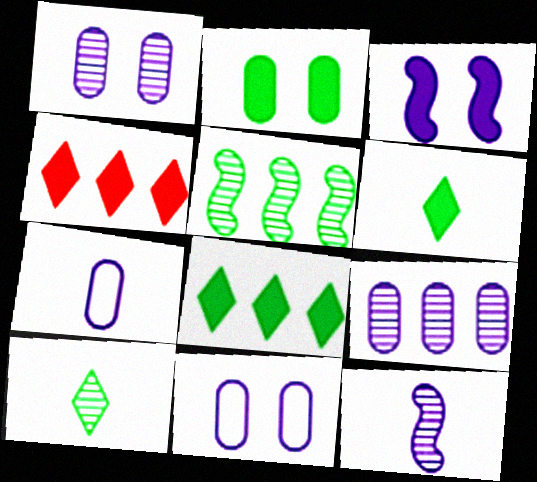[]